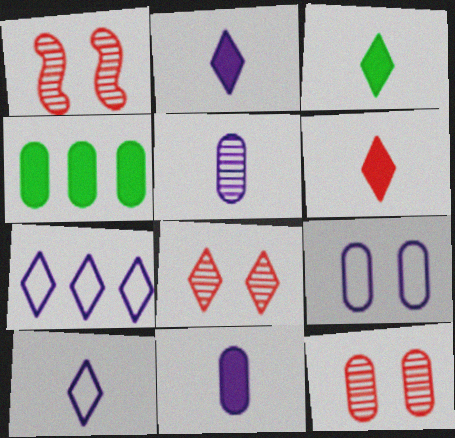[[1, 4, 10], 
[1, 8, 12], 
[2, 3, 6], 
[3, 7, 8]]